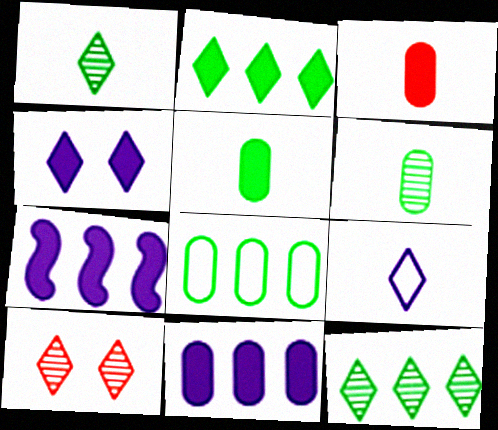[[2, 9, 10]]